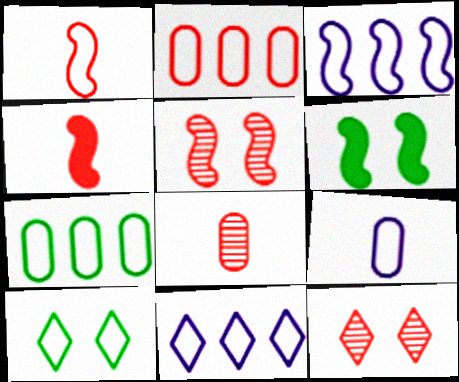[[2, 4, 12], 
[6, 8, 11]]